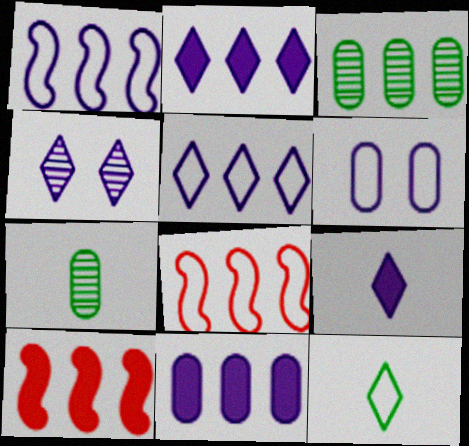[[2, 3, 8], 
[3, 5, 10], 
[4, 5, 9], 
[6, 8, 12]]